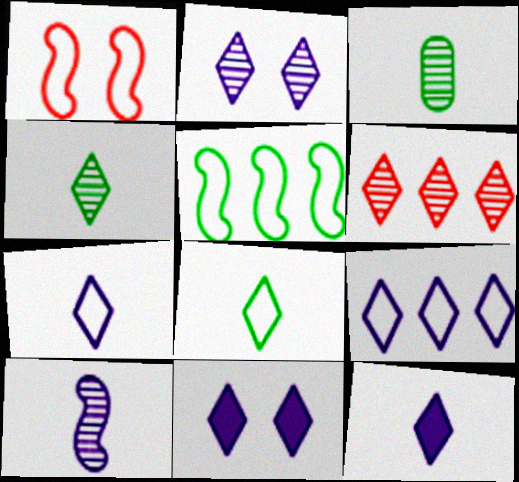[[2, 4, 6], 
[2, 9, 12], 
[6, 8, 11]]